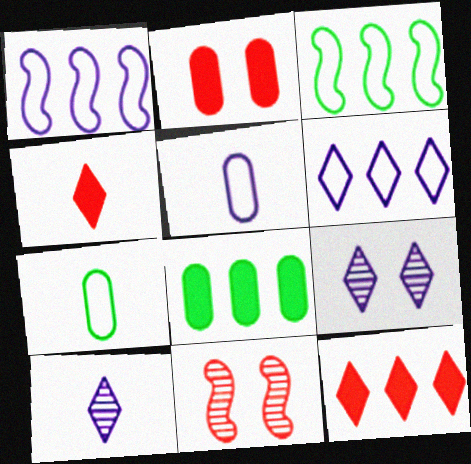[[2, 3, 10]]